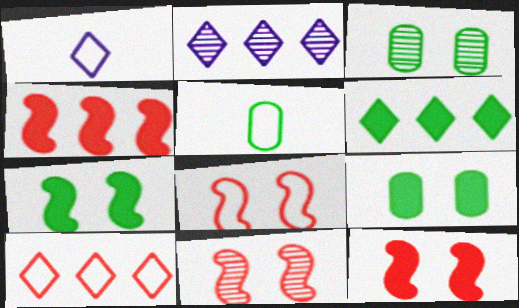[[1, 3, 4], 
[2, 5, 12], 
[2, 6, 10], 
[8, 11, 12]]